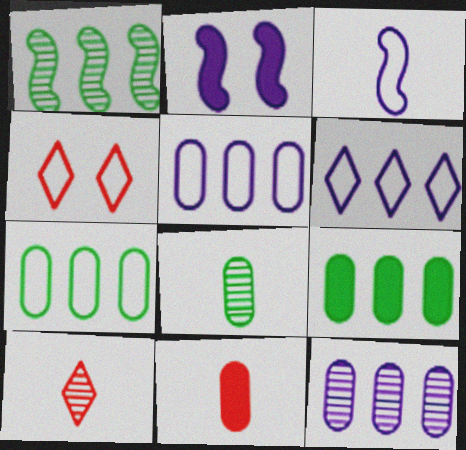[[2, 7, 10], 
[3, 4, 7]]